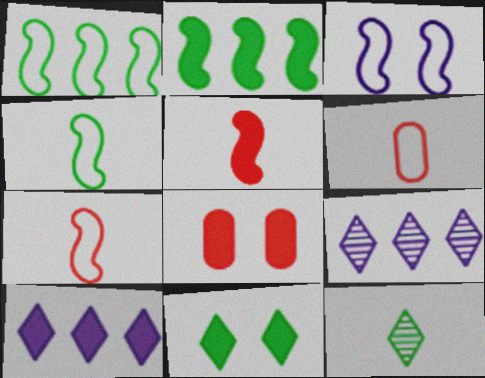[[1, 3, 7], 
[4, 8, 9]]